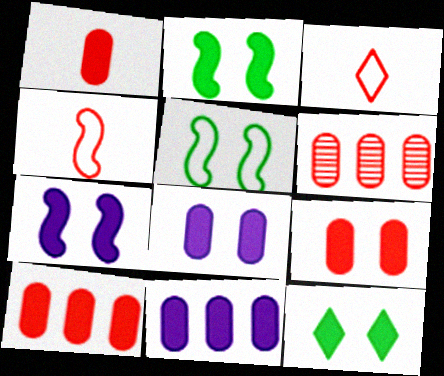[[1, 9, 10], 
[7, 9, 12]]